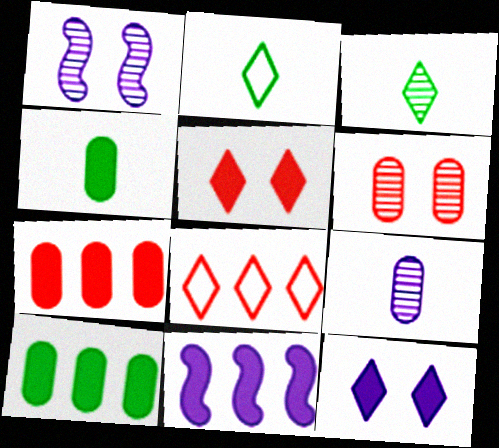[[1, 2, 7], 
[1, 4, 8], 
[2, 6, 11], 
[3, 8, 12], 
[4, 5, 11]]